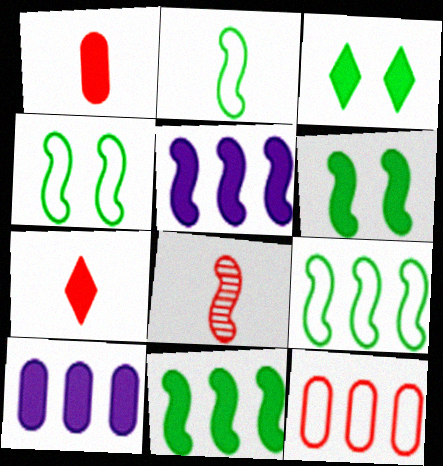[[1, 3, 5], 
[2, 4, 9], 
[4, 5, 8], 
[6, 7, 10]]